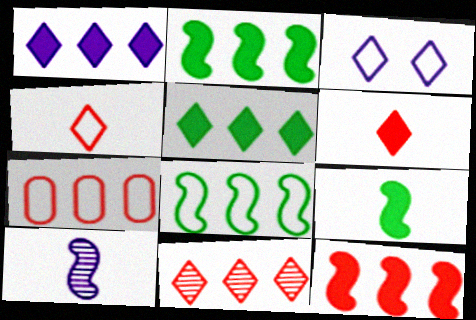[[7, 11, 12]]